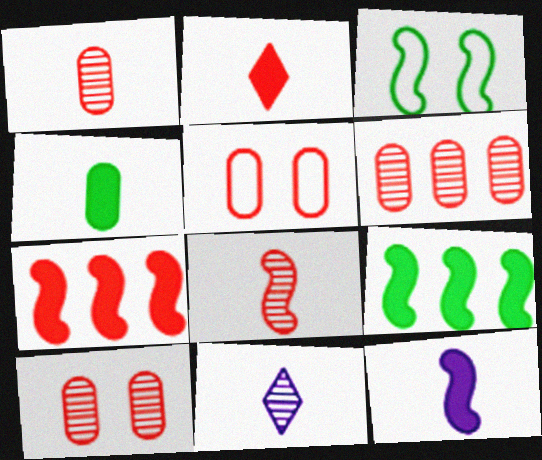[[1, 6, 10], 
[2, 4, 12], 
[5, 9, 11]]